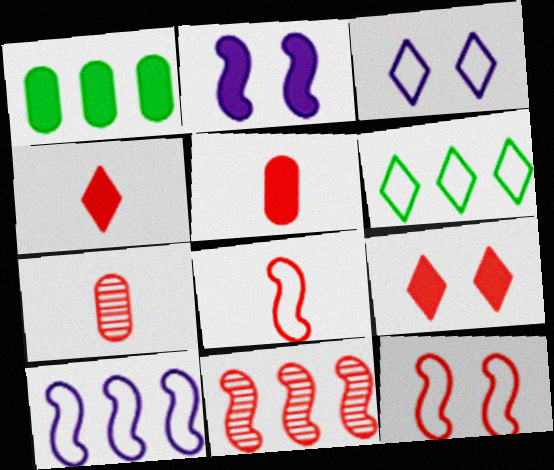[[1, 2, 4], 
[2, 6, 7], 
[4, 7, 8]]